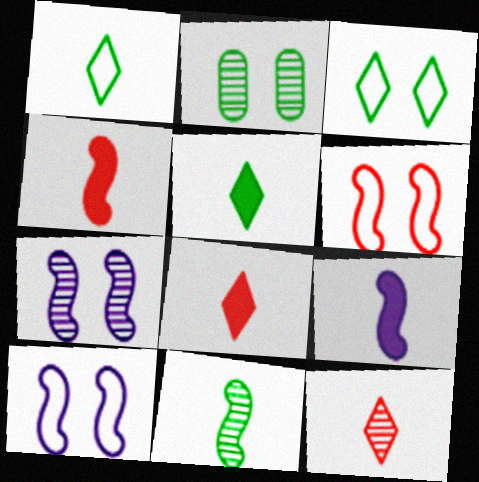[]